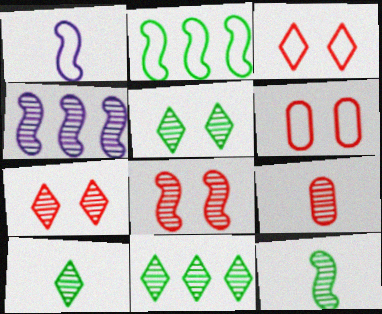[[4, 5, 9], 
[4, 8, 12], 
[5, 10, 11]]